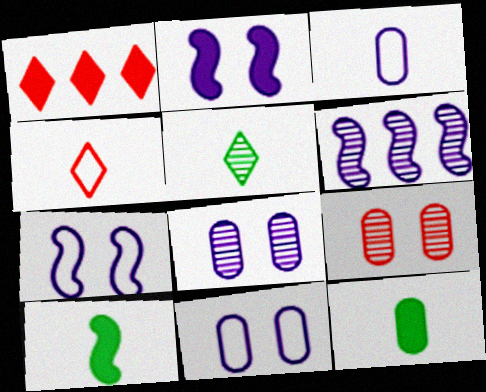[[1, 2, 12], 
[5, 6, 9]]